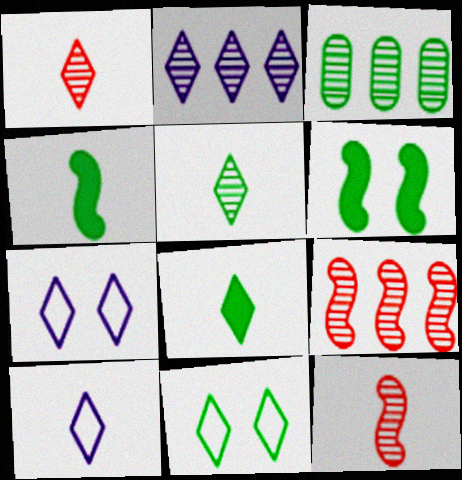[[1, 8, 10], 
[2, 3, 9], 
[3, 4, 11]]